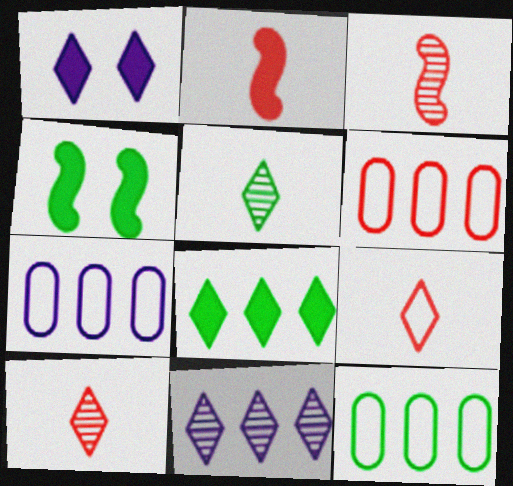[[1, 3, 12], 
[4, 5, 12], 
[4, 7, 10], 
[6, 7, 12]]